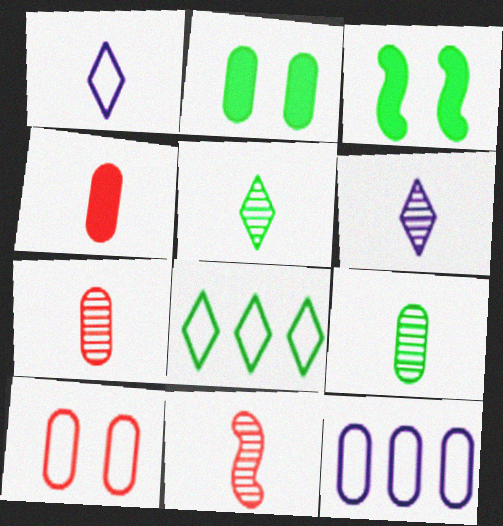[[2, 7, 12], 
[3, 8, 9], 
[6, 9, 11]]